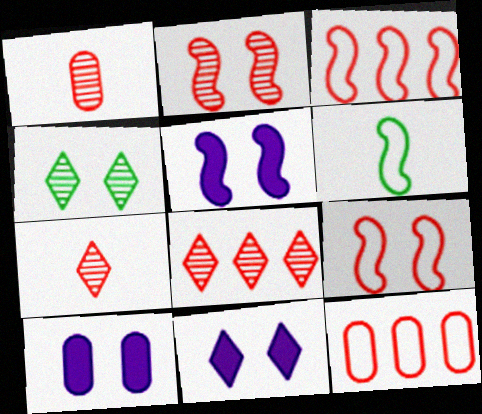[[1, 2, 8], 
[4, 9, 10], 
[5, 10, 11], 
[6, 8, 10]]